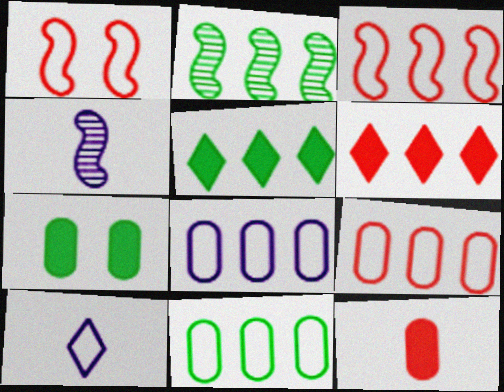[[1, 10, 11], 
[2, 5, 11], 
[2, 6, 8], 
[8, 9, 11]]